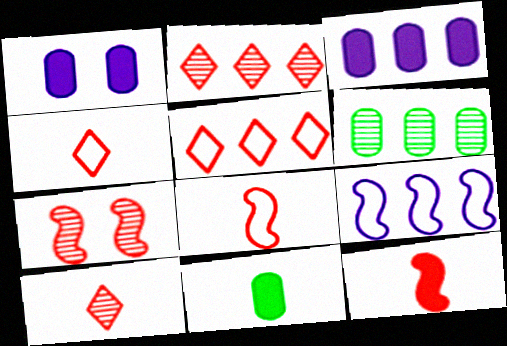[]